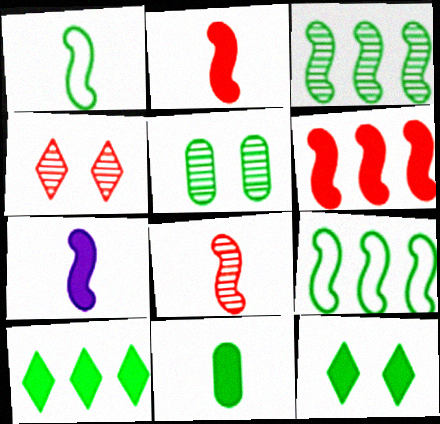[[1, 5, 10], 
[1, 7, 8]]